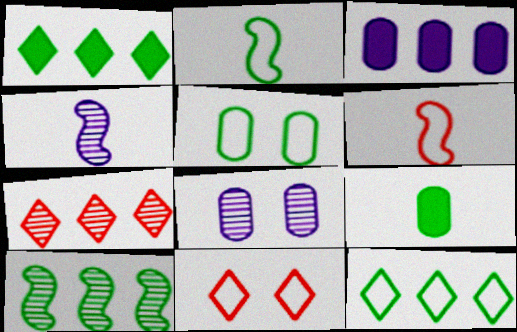[[1, 6, 8], 
[2, 5, 12]]